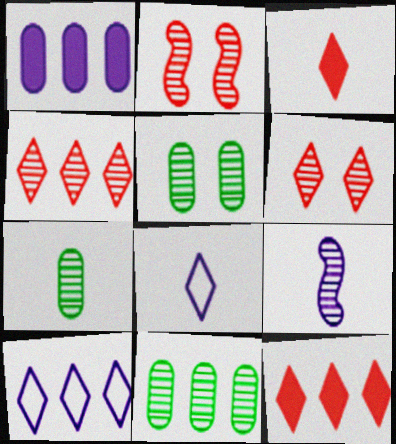[[4, 5, 9], 
[5, 7, 11], 
[6, 9, 11]]